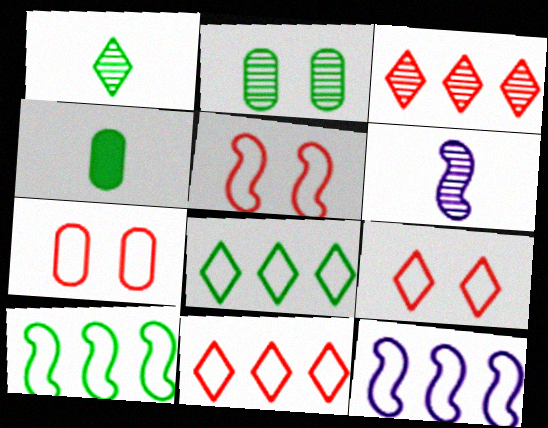[[2, 3, 6], 
[5, 7, 9]]